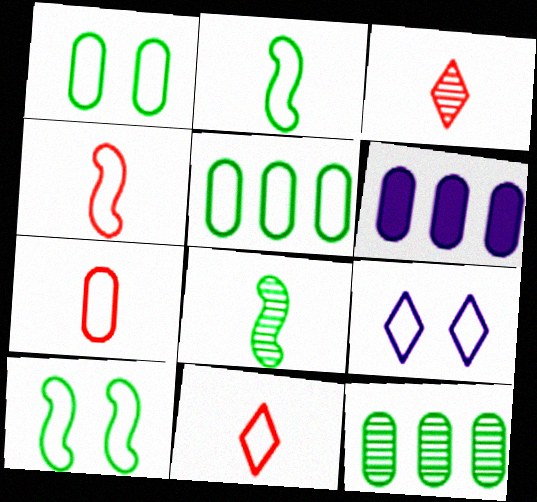[[3, 6, 10], 
[4, 5, 9], 
[4, 7, 11]]